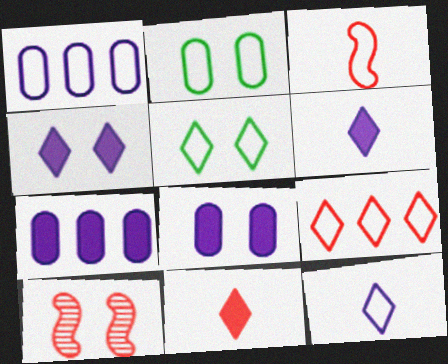[[1, 3, 5], 
[2, 4, 10], 
[5, 8, 10], 
[5, 9, 12]]